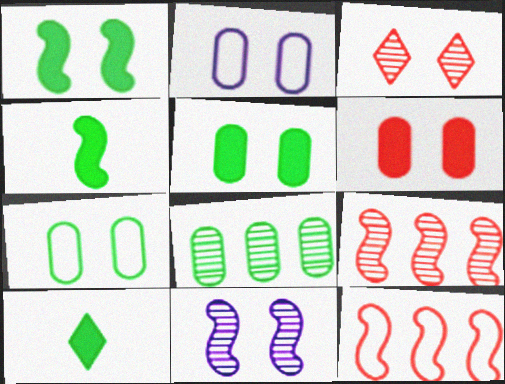[[1, 2, 3], 
[2, 9, 10], 
[4, 11, 12]]